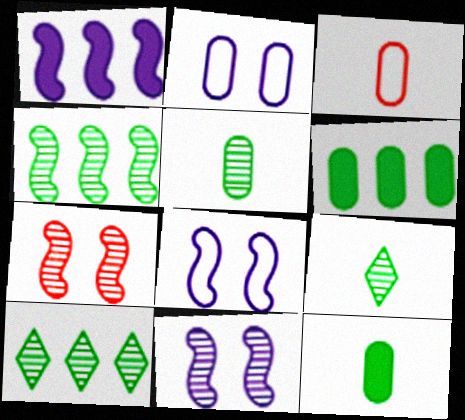[]